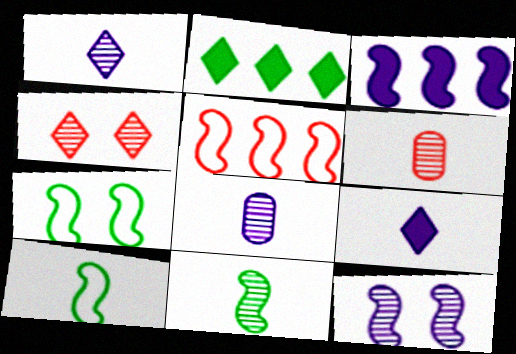[[1, 6, 11], 
[6, 9, 10]]